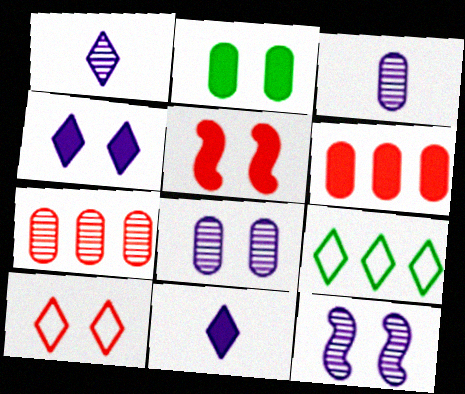[[2, 4, 5], 
[2, 10, 12], 
[3, 5, 9]]